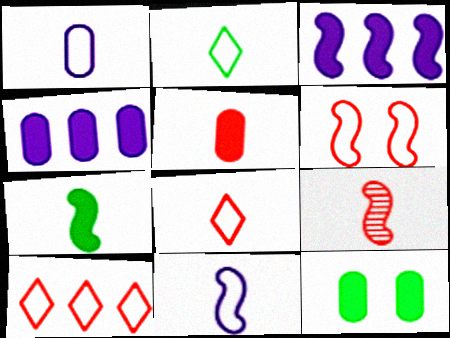[[4, 5, 12], 
[5, 8, 9], 
[7, 9, 11]]